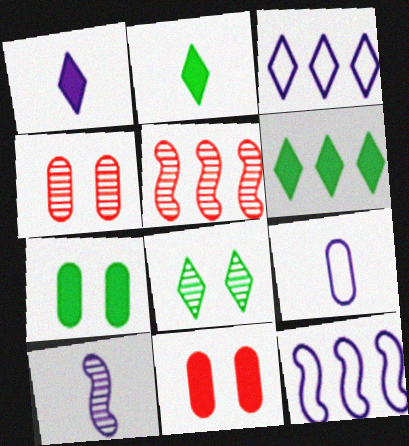[[1, 9, 10], 
[2, 4, 12]]